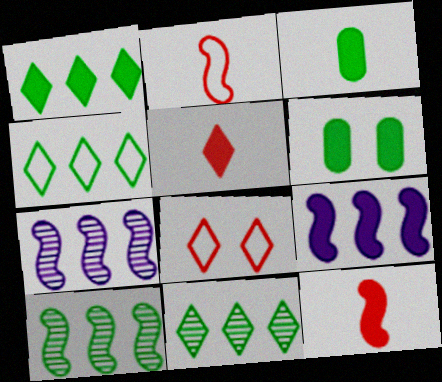[[1, 4, 11], 
[3, 7, 8], 
[5, 6, 9]]